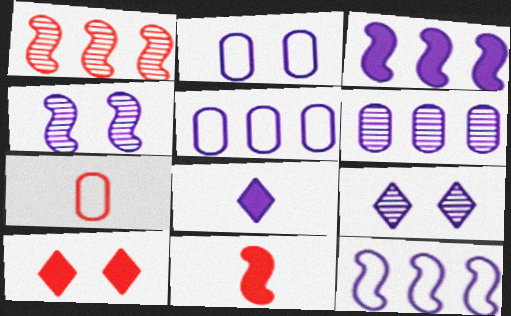[[1, 7, 10], 
[4, 5, 8]]